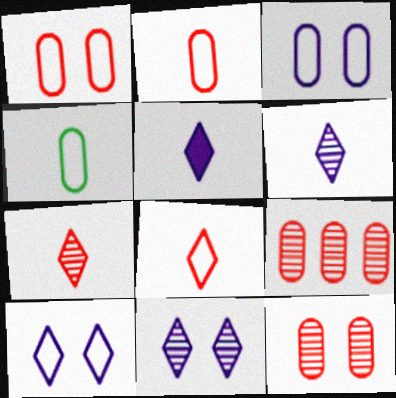[]